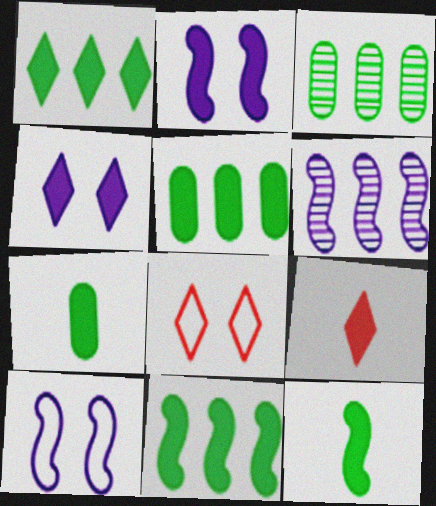[[1, 4, 9], 
[1, 5, 11], 
[2, 5, 9], 
[3, 9, 10], 
[6, 7, 8]]